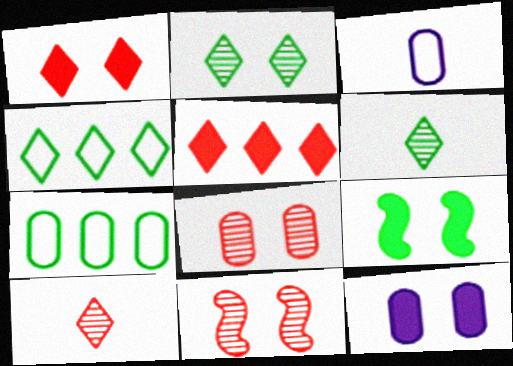[[1, 9, 12], 
[6, 7, 9]]